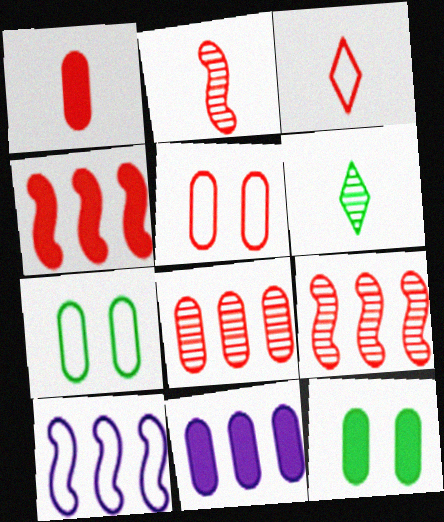[[1, 2, 3], 
[1, 5, 8], 
[1, 11, 12], 
[3, 7, 10]]